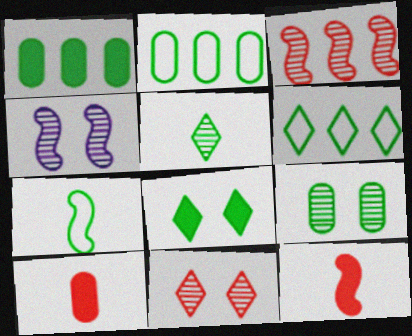[[4, 6, 10], 
[4, 9, 11], 
[5, 6, 8]]